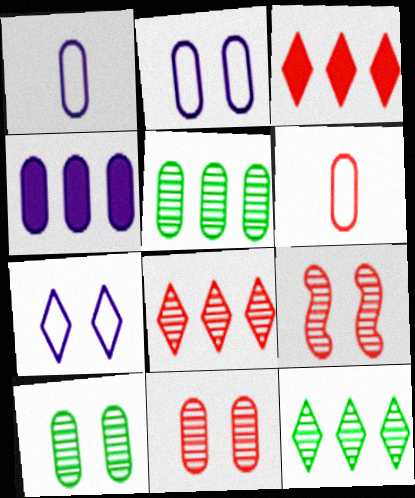[[3, 6, 9], 
[4, 6, 10]]